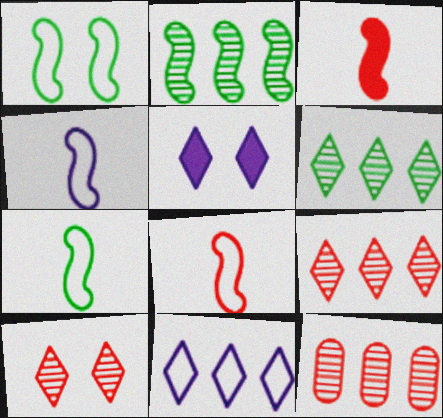[[4, 7, 8], 
[5, 7, 12]]